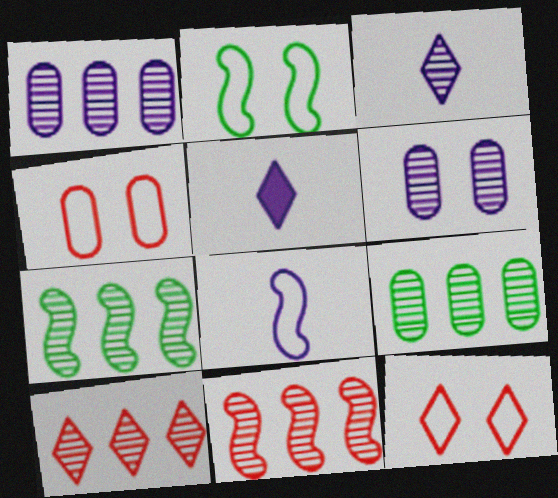[[1, 7, 10], 
[4, 5, 7]]